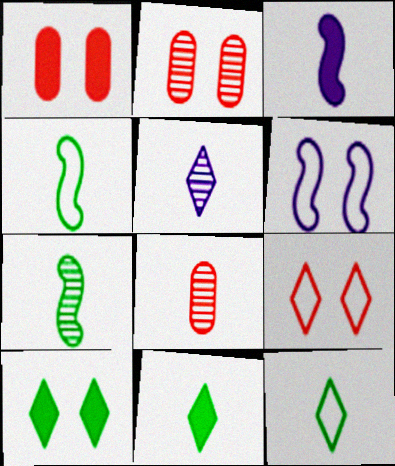[[2, 6, 10], 
[3, 8, 12], 
[5, 7, 8]]